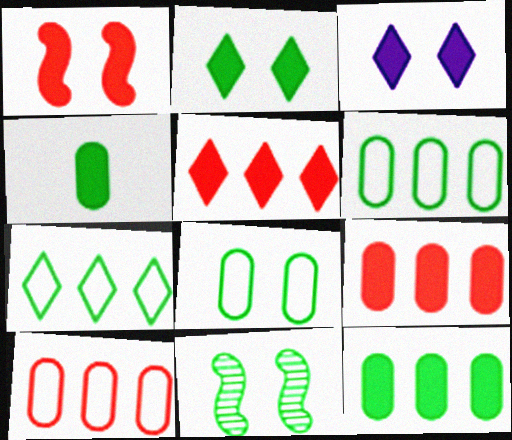[[2, 8, 11], 
[4, 7, 11]]